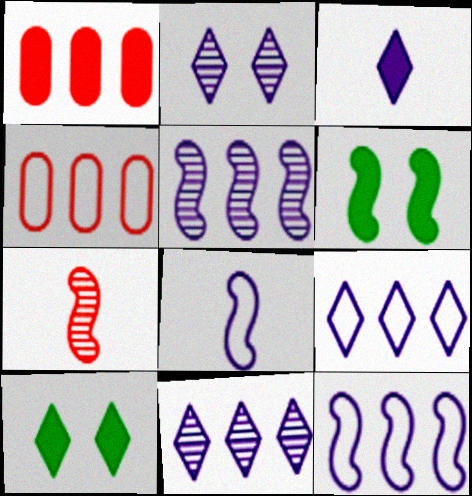[[1, 3, 6], 
[2, 3, 9], 
[6, 7, 12]]